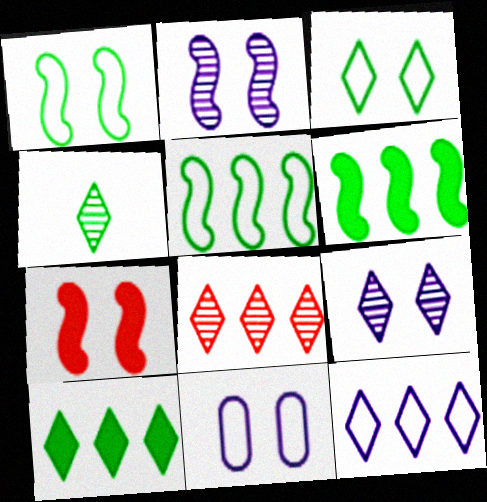[[1, 2, 7], 
[3, 4, 10], 
[4, 8, 9], 
[8, 10, 12]]